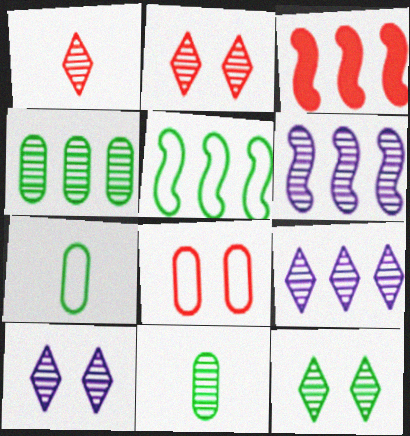[[1, 3, 8], 
[1, 9, 12], 
[2, 6, 11], 
[2, 10, 12], 
[3, 5, 6], 
[3, 7, 10]]